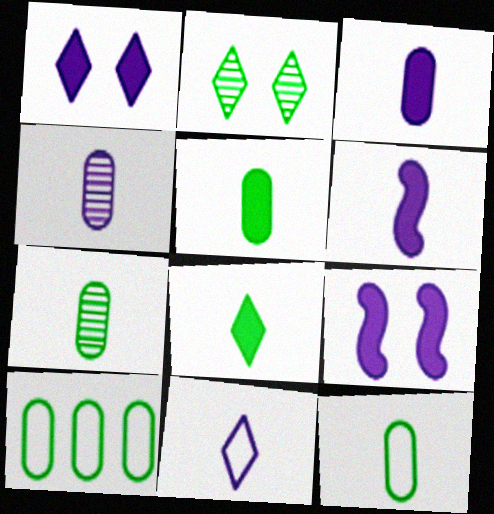[[4, 6, 11], 
[5, 7, 12]]